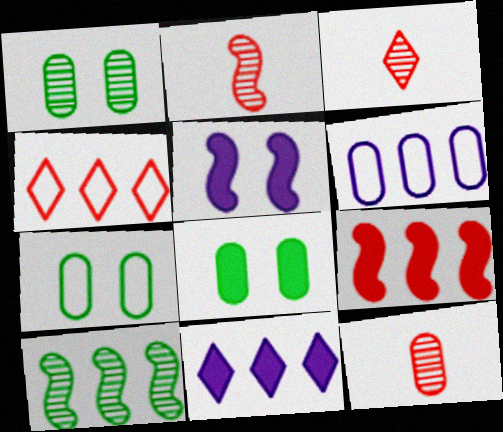[[1, 7, 8], 
[2, 3, 12], 
[2, 7, 11], 
[6, 8, 12]]